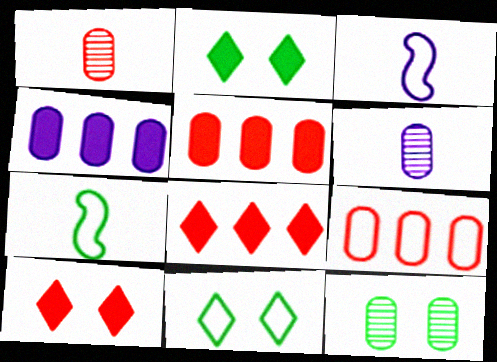[[3, 8, 12], 
[3, 9, 11]]